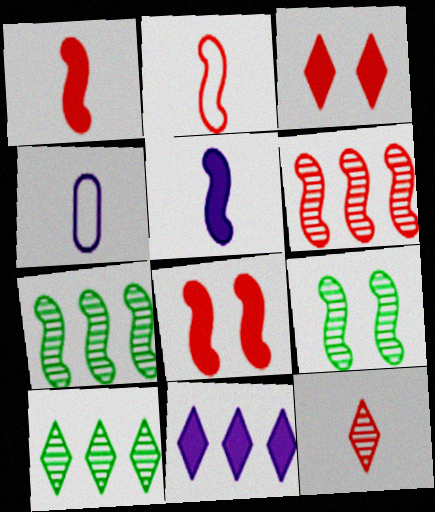[[2, 6, 8], 
[3, 4, 7], 
[4, 8, 10]]